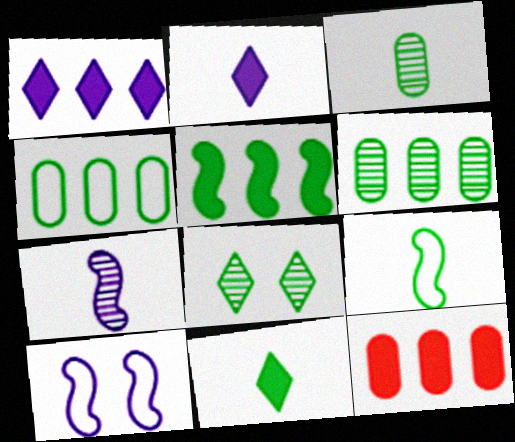[[1, 5, 12], 
[3, 9, 11]]